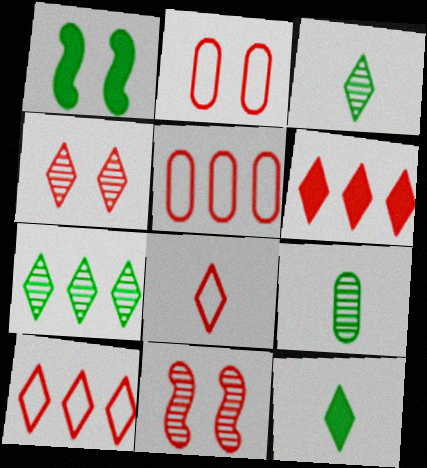[[4, 6, 8]]